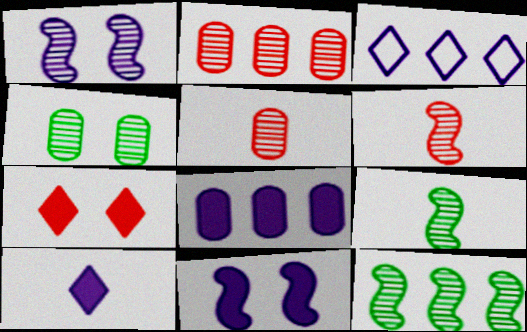[[1, 6, 12], 
[8, 10, 11]]